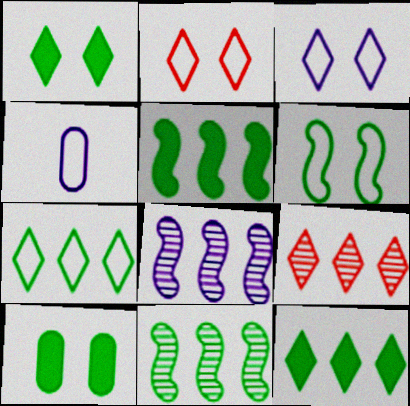[]